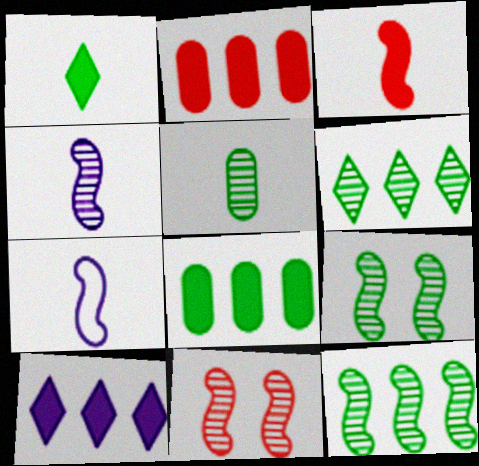[[4, 11, 12], 
[5, 6, 9]]